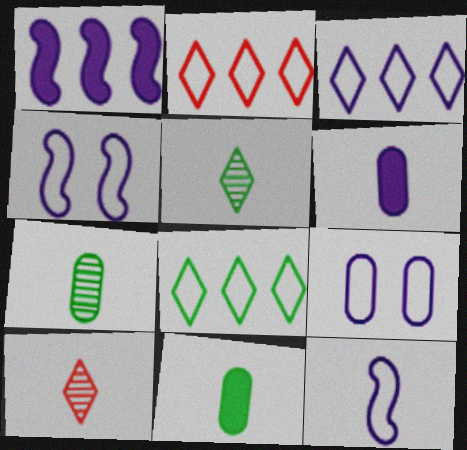[[2, 3, 8], 
[3, 9, 12], 
[10, 11, 12]]